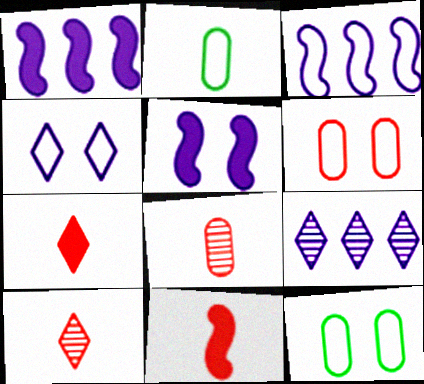[[1, 10, 12], 
[9, 11, 12]]